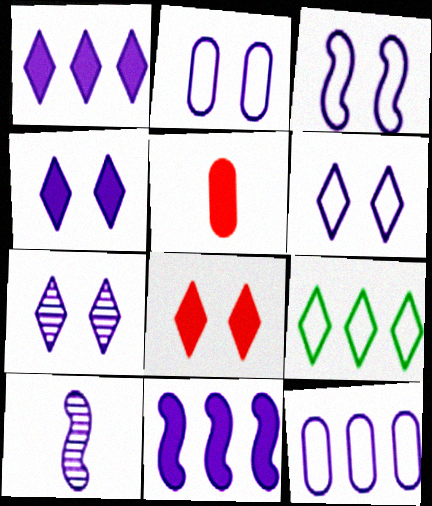[[1, 2, 10], 
[2, 3, 6], 
[3, 10, 11], 
[4, 6, 7], 
[4, 10, 12]]